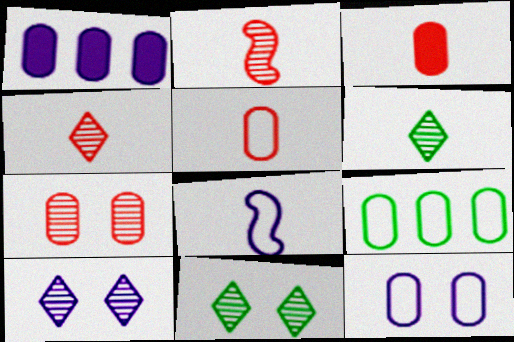[[1, 8, 10], 
[3, 6, 8], 
[5, 9, 12]]